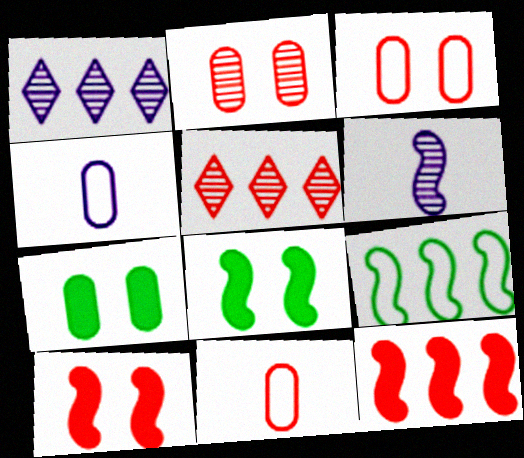[[1, 8, 11], 
[4, 5, 8], 
[5, 10, 11], 
[6, 9, 10]]